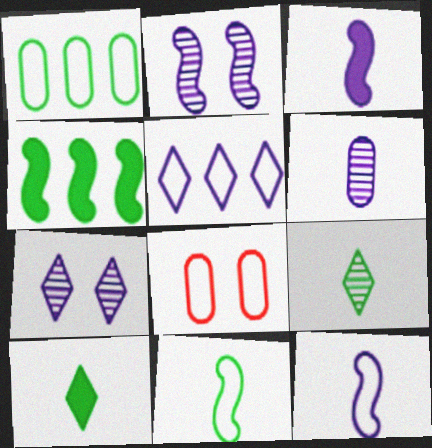[[5, 8, 11]]